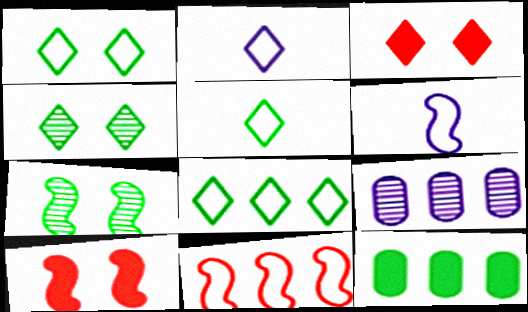[[1, 5, 8], 
[5, 7, 12], 
[5, 9, 10]]